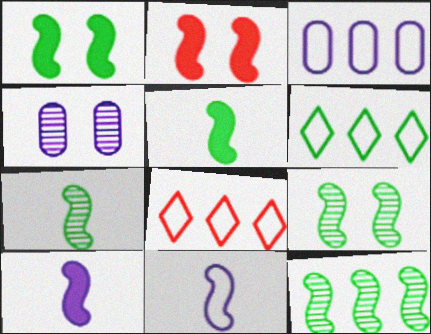[[2, 11, 12], 
[4, 5, 8], 
[7, 9, 12]]